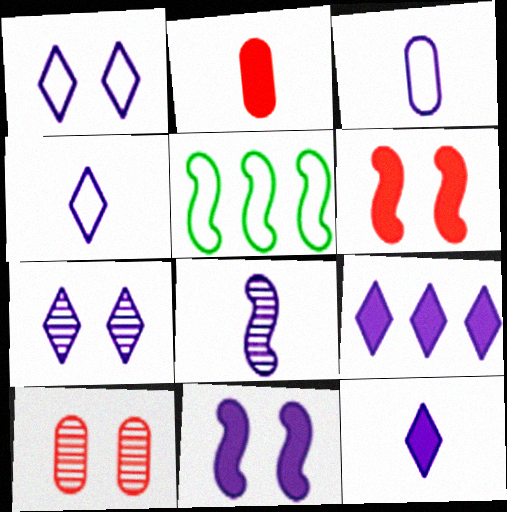[[2, 5, 7], 
[3, 8, 12], 
[4, 7, 9], 
[5, 6, 8], 
[5, 10, 12]]